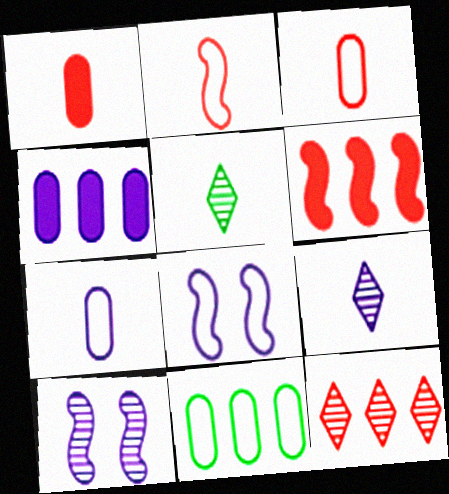[[4, 8, 9]]